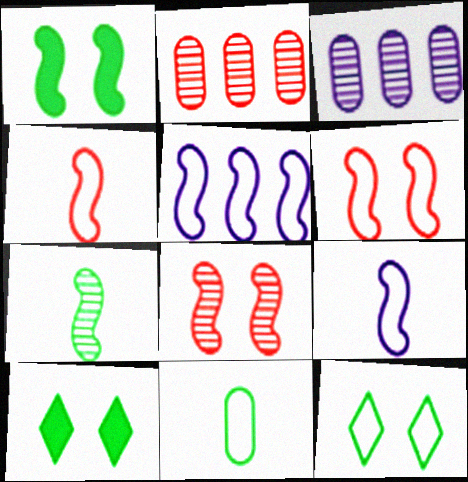[[2, 9, 10], 
[3, 4, 10]]